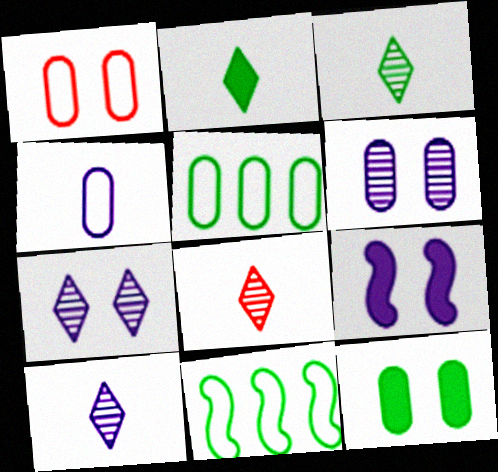[[1, 4, 5], 
[1, 6, 12], 
[3, 8, 10], 
[3, 11, 12], 
[5, 8, 9]]